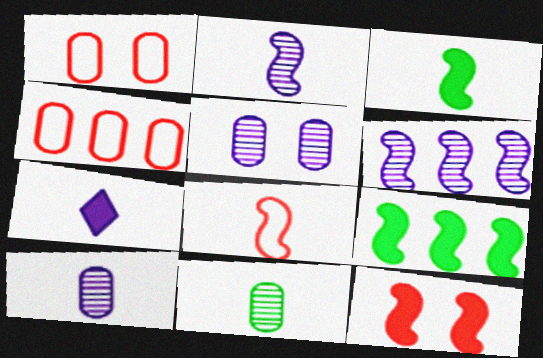[[2, 3, 8], 
[7, 8, 11]]